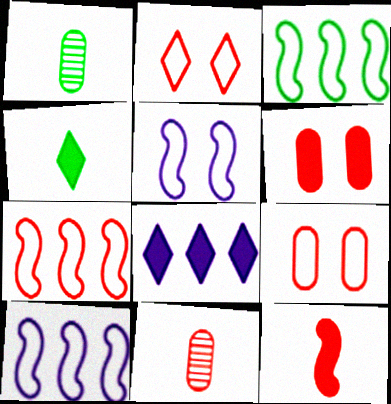[[3, 7, 10]]